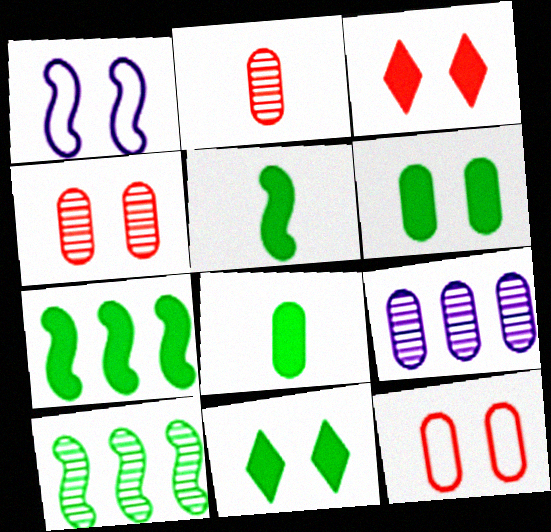[[1, 4, 11], 
[7, 8, 11], 
[8, 9, 12]]